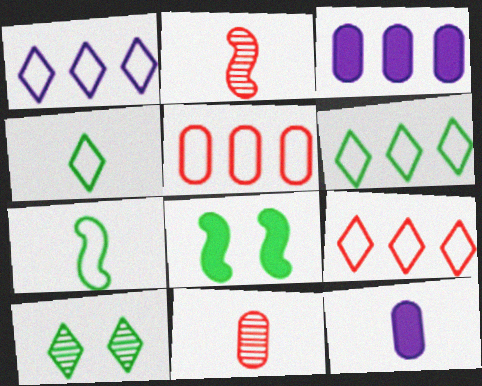[[1, 6, 9], 
[1, 8, 11], 
[2, 4, 12]]